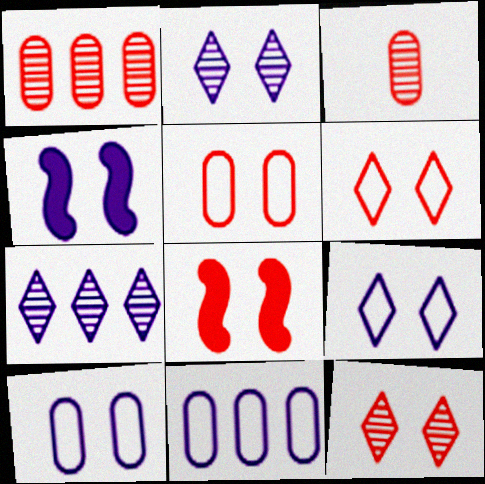[[2, 4, 10], 
[5, 8, 12]]